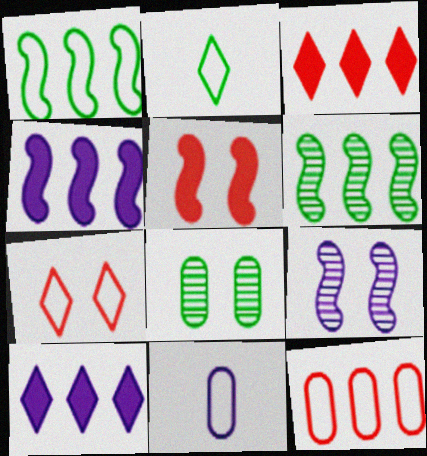[[1, 7, 11], 
[6, 10, 12], 
[9, 10, 11]]